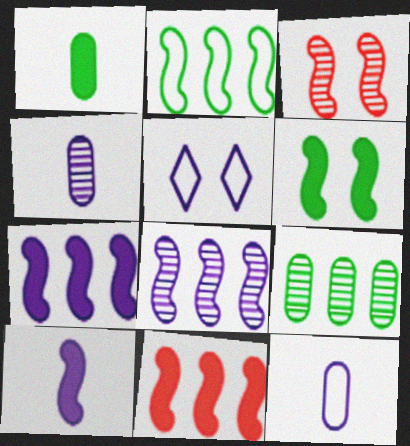[[2, 3, 10], 
[2, 8, 11], 
[4, 5, 7], 
[6, 10, 11]]